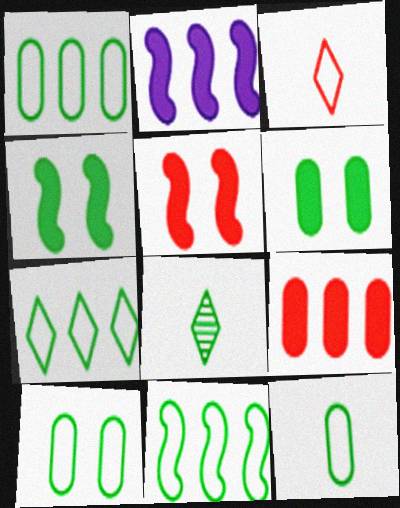[[1, 4, 8], 
[1, 7, 11], 
[1, 10, 12], 
[6, 8, 11]]